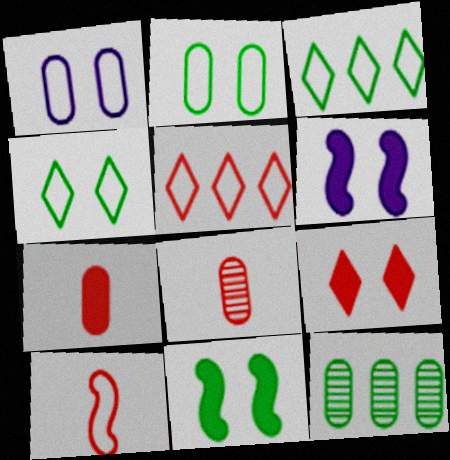[[1, 3, 10], 
[1, 7, 12], 
[3, 6, 8]]